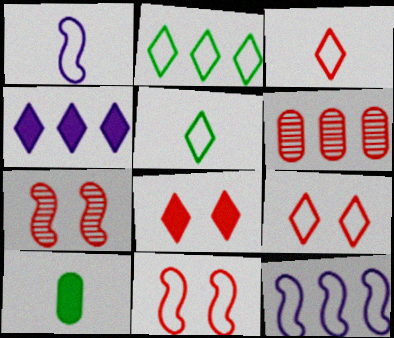[]